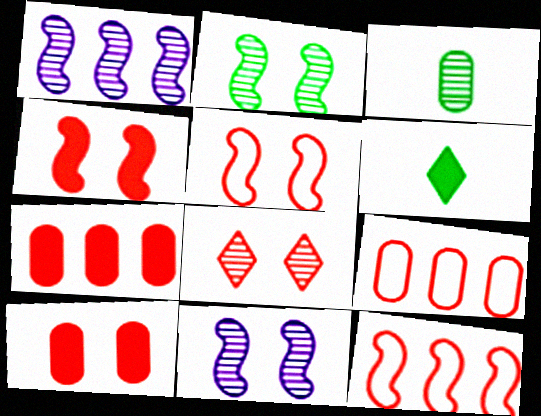[[1, 3, 8], 
[5, 8, 10], 
[6, 9, 11]]